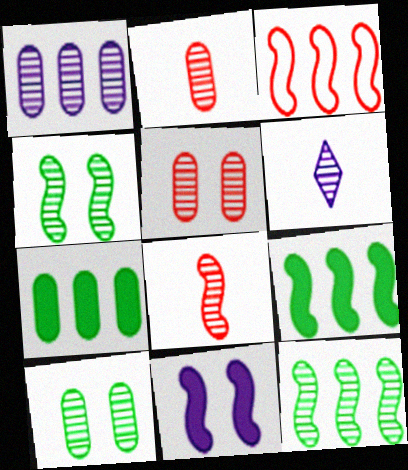[[1, 2, 10], 
[5, 6, 12]]